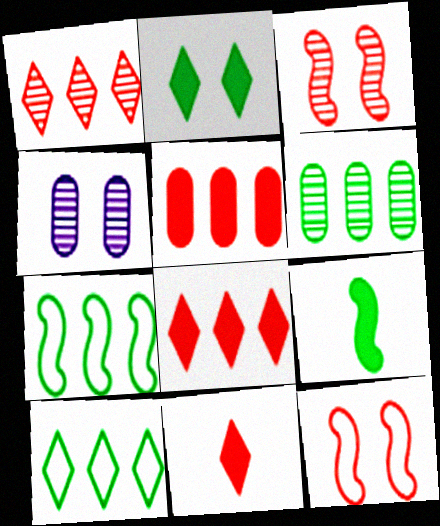[[2, 4, 12], 
[4, 7, 11]]